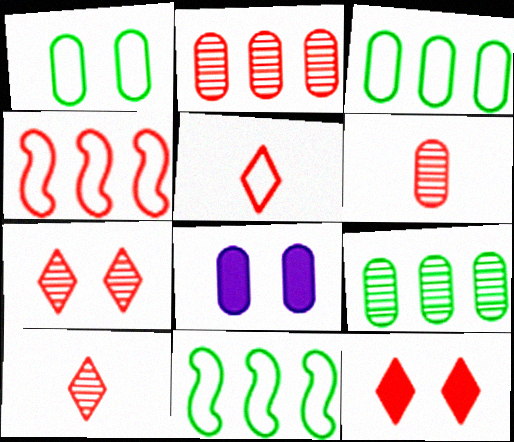[[3, 6, 8], 
[4, 6, 12], 
[8, 10, 11]]